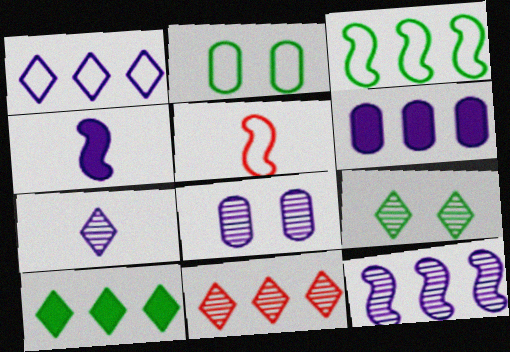[[1, 2, 5], 
[1, 4, 8], 
[1, 6, 12], 
[1, 10, 11], 
[2, 4, 11], 
[3, 6, 11], 
[5, 6, 9], 
[5, 8, 10], 
[7, 8, 12], 
[7, 9, 11]]